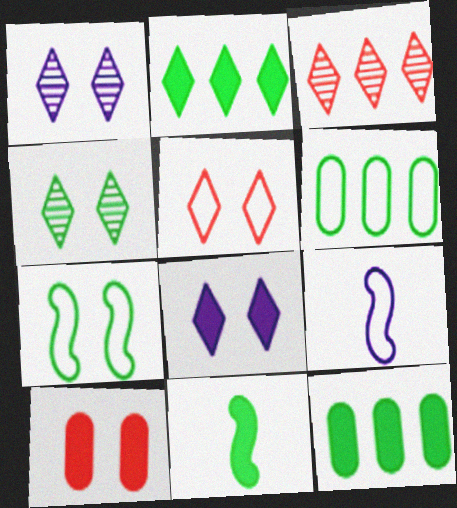[[1, 7, 10], 
[4, 5, 8], 
[4, 6, 11], 
[5, 6, 9]]